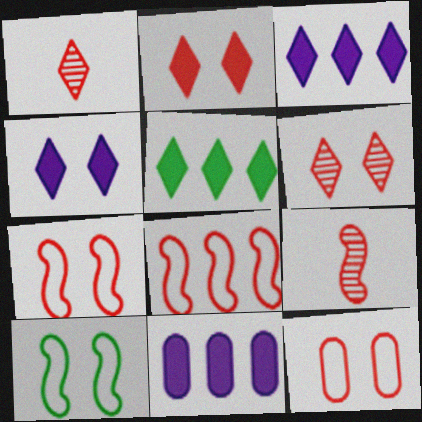[[1, 10, 11]]